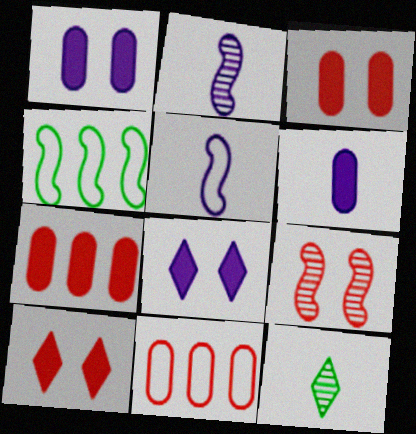[]